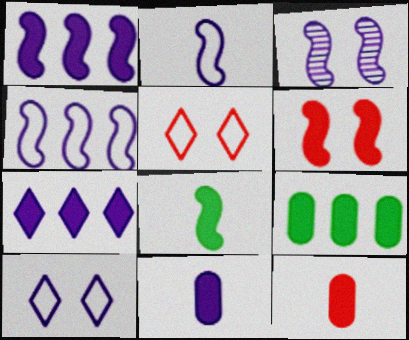[[1, 2, 3], 
[1, 6, 8]]